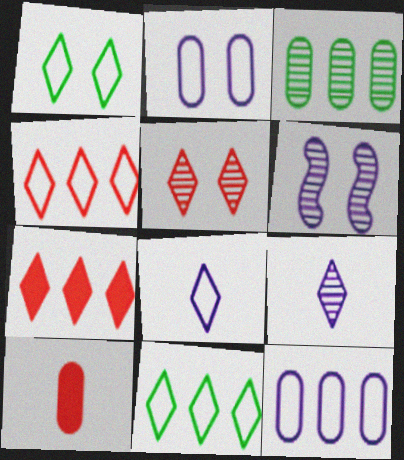[[1, 4, 8], 
[1, 7, 9], 
[2, 3, 10], 
[6, 10, 11]]